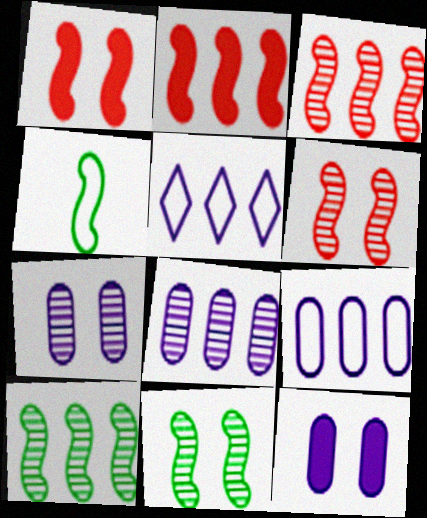[]